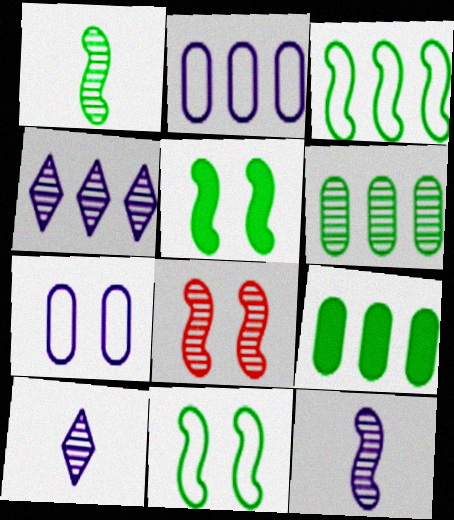[[1, 3, 5], 
[6, 8, 10]]